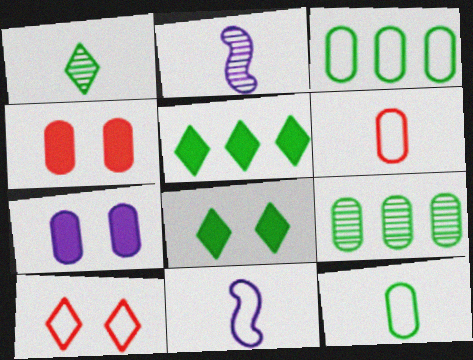[[3, 10, 11], 
[6, 7, 9]]